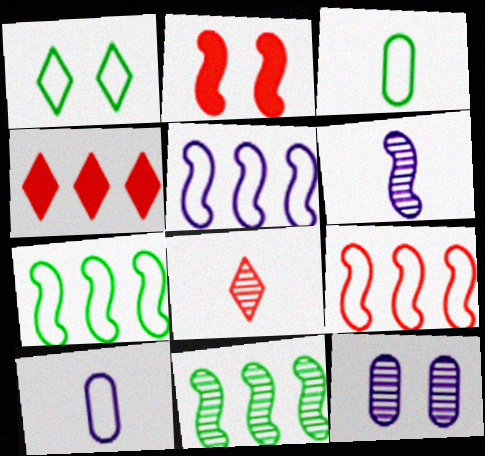[[1, 2, 12], 
[1, 3, 7], 
[1, 9, 10], 
[2, 6, 7], 
[5, 7, 9], 
[8, 11, 12]]